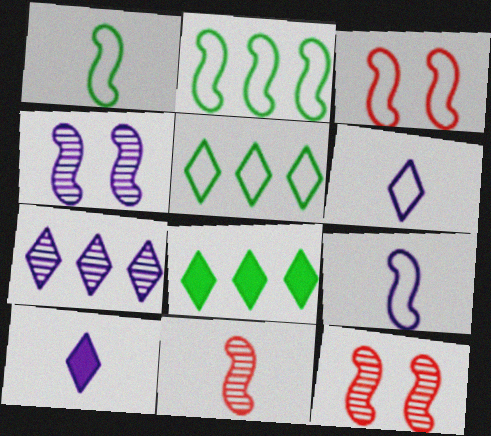[[2, 3, 9]]